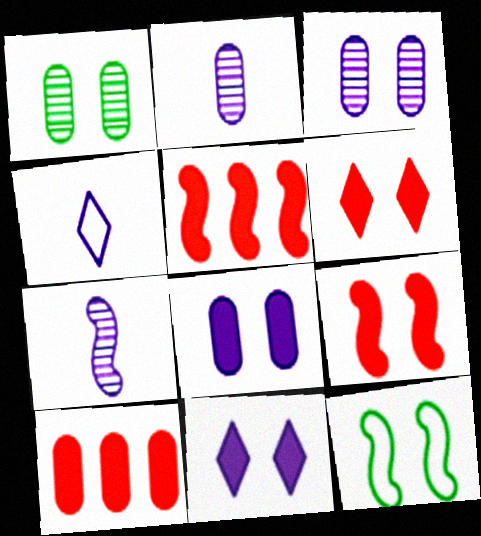[[1, 4, 5], 
[3, 6, 12], 
[5, 7, 12]]